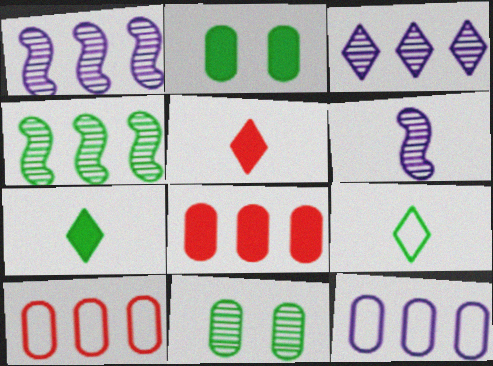[[2, 4, 9]]